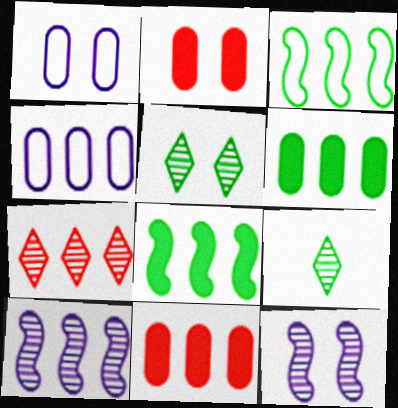[[4, 7, 8]]